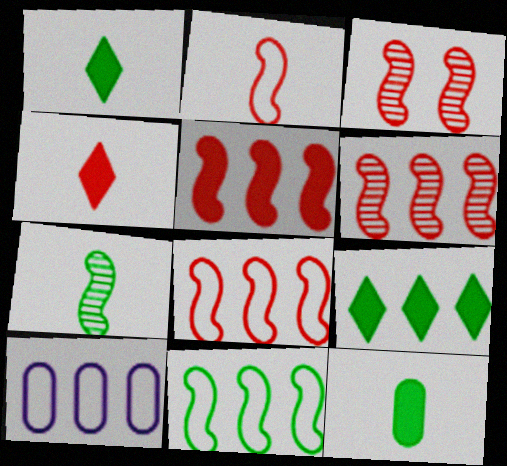[[1, 3, 10], 
[2, 3, 5], 
[5, 6, 8], 
[6, 9, 10]]